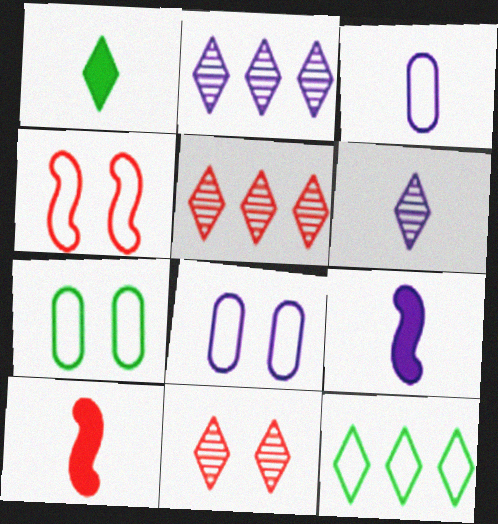[[2, 7, 10], 
[2, 8, 9], 
[3, 4, 12], 
[3, 6, 9], 
[5, 7, 9]]